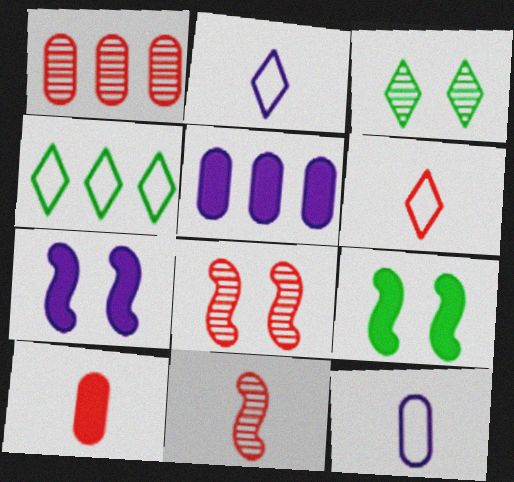[[1, 2, 9], 
[6, 10, 11]]